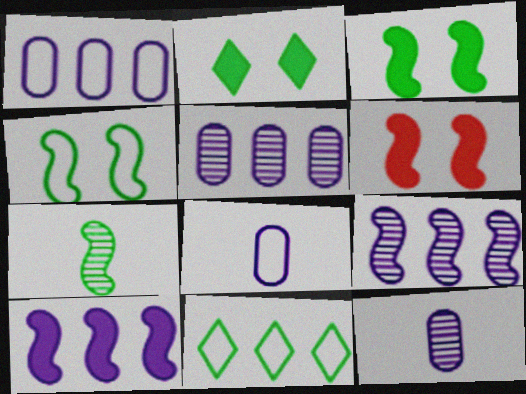[[6, 11, 12]]